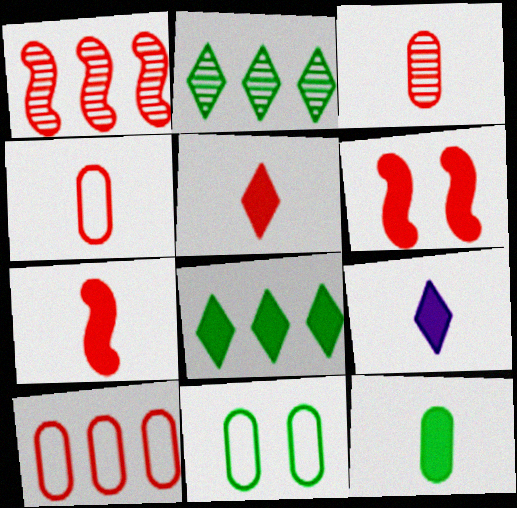[[1, 9, 11], 
[7, 9, 12]]